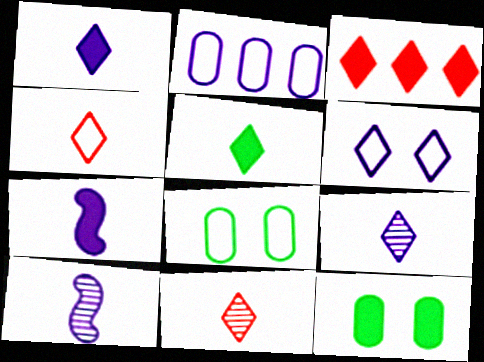[[3, 7, 12], 
[3, 8, 10], 
[4, 5, 9]]